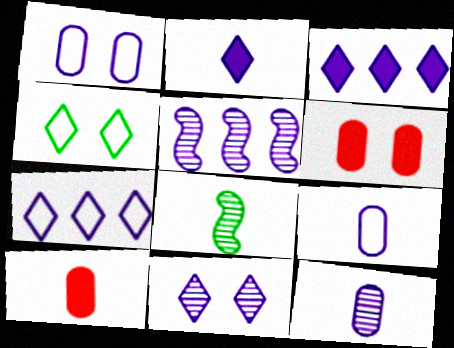[[1, 2, 5], 
[2, 7, 11], 
[4, 5, 10], 
[5, 11, 12], 
[6, 7, 8]]